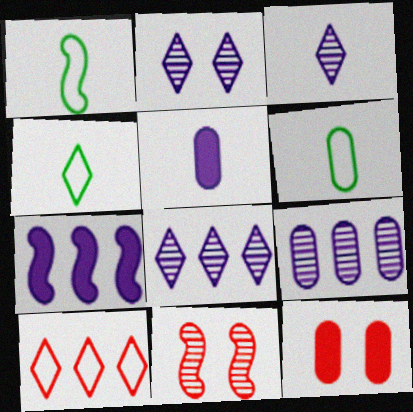[[1, 4, 6], 
[1, 7, 11], 
[1, 8, 12], 
[2, 3, 8], 
[6, 9, 12]]